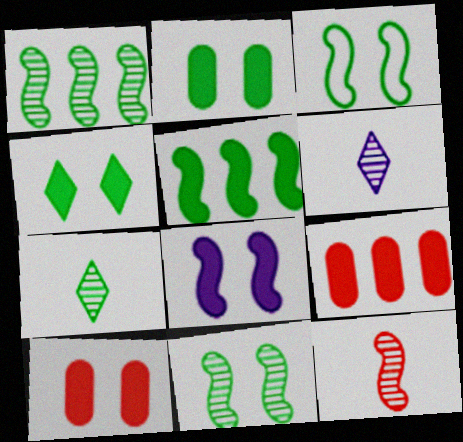[[3, 6, 9], 
[4, 8, 10]]